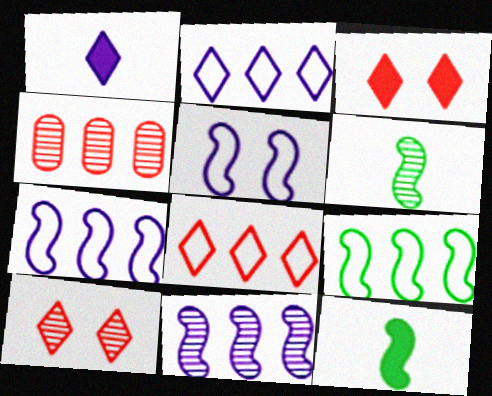[]